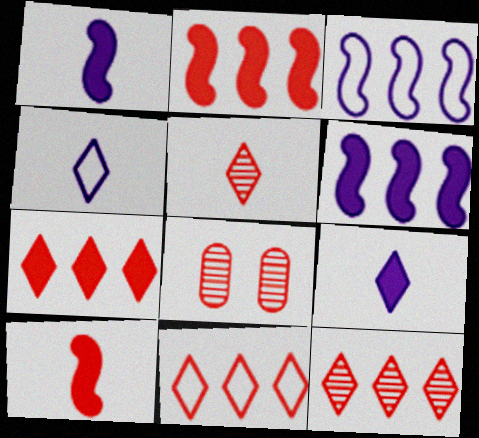[[7, 11, 12], 
[8, 10, 11]]